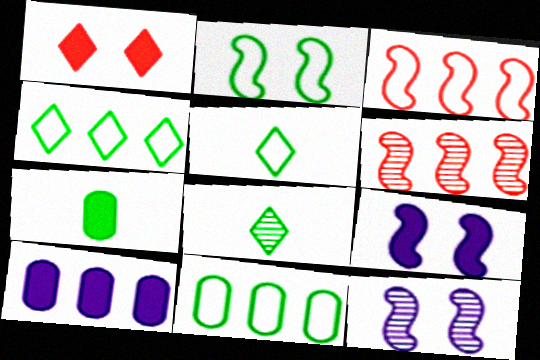[[2, 5, 11], 
[4, 6, 10]]